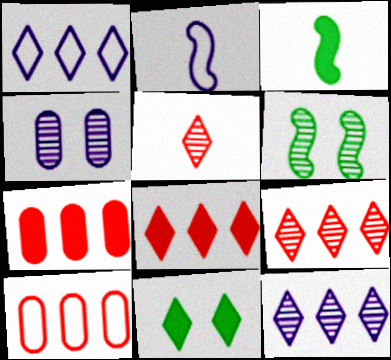[[1, 5, 11]]